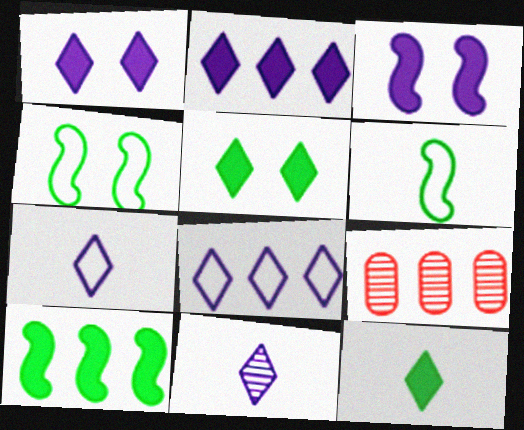[[1, 6, 9], 
[1, 8, 11], 
[8, 9, 10]]